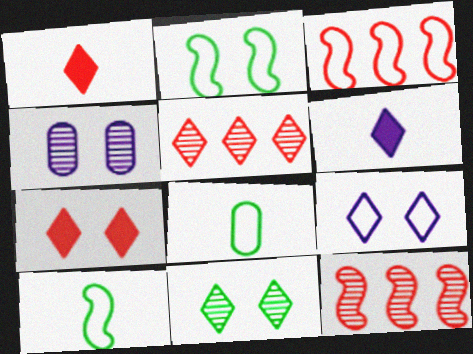[[2, 4, 7], 
[3, 8, 9], 
[7, 9, 11]]